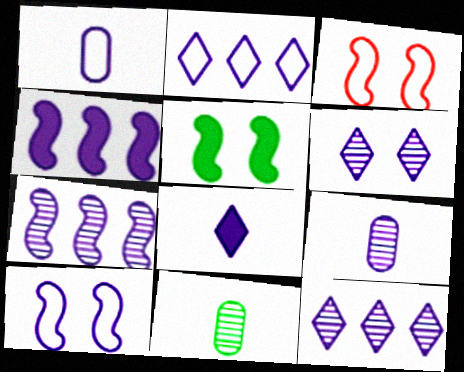[[1, 2, 10], 
[1, 4, 6], 
[2, 6, 8], 
[6, 7, 9]]